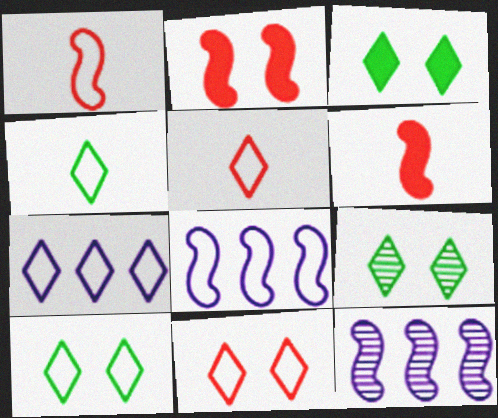[[3, 9, 10], 
[4, 7, 11], 
[5, 7, 10]]